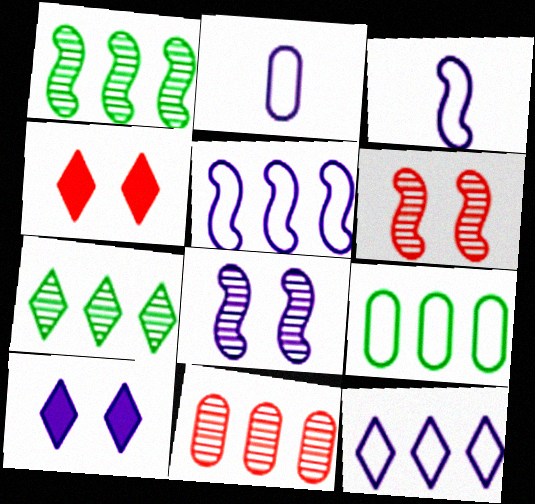[[1, 2, 4]]